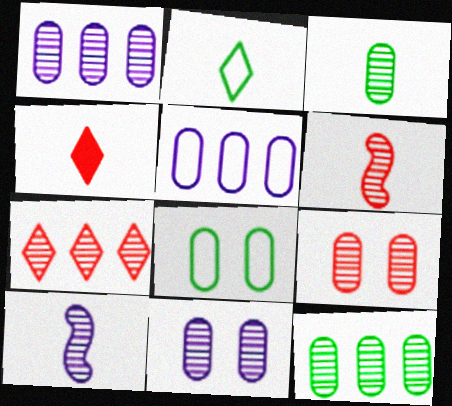[[1, 3, 9], 
[6, 7, 9]]